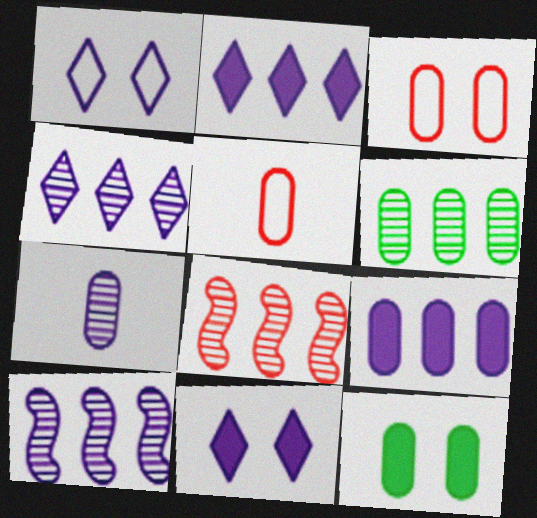[[4, 6, 8]]